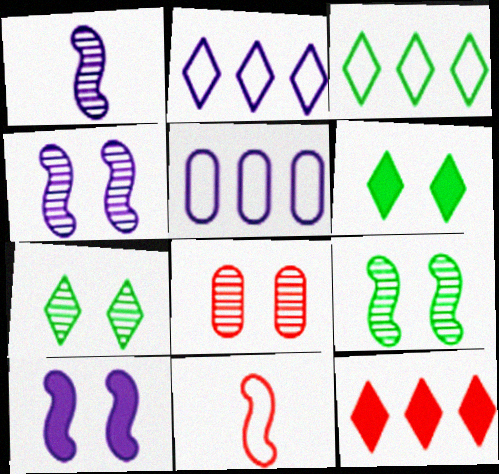[[4, 7, 8], 
[8, 11, 12]]